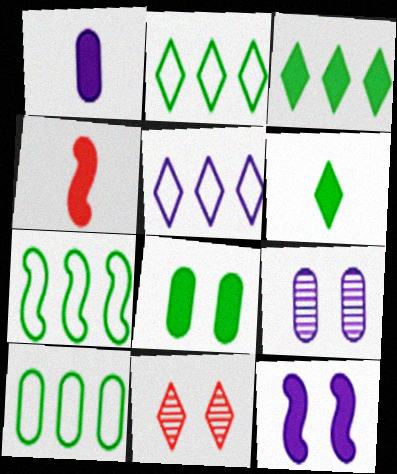[[1, 4, 6], 
[1, 7, 11], 
[2, 4, 9], 
[2, 7, 10], 
[5, 6, 11]]